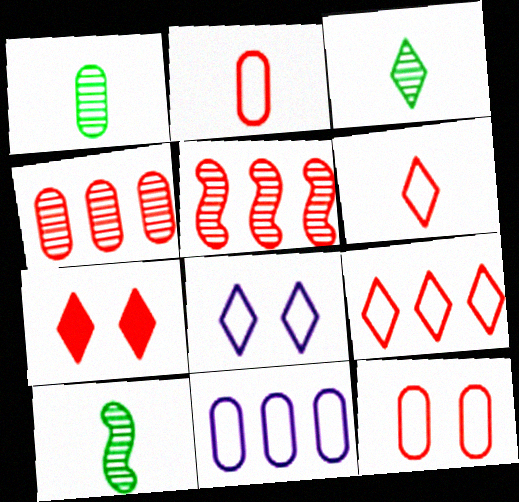[[1, 3, 10], 
[2, 5, 7], 
[7, 10, 11]]